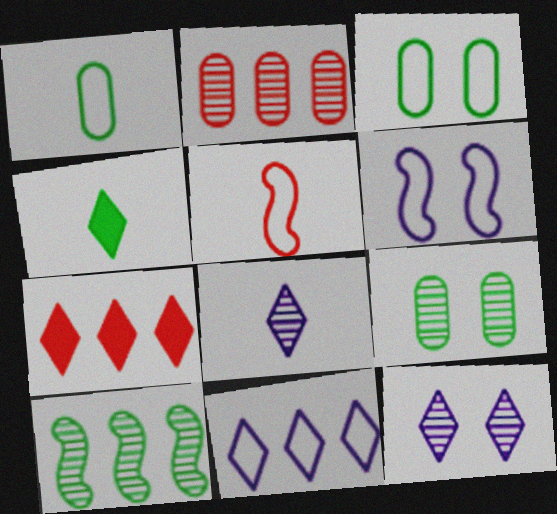[[2, 4, 6], 
[3, 4, 10], 
[3, 5, 11]]